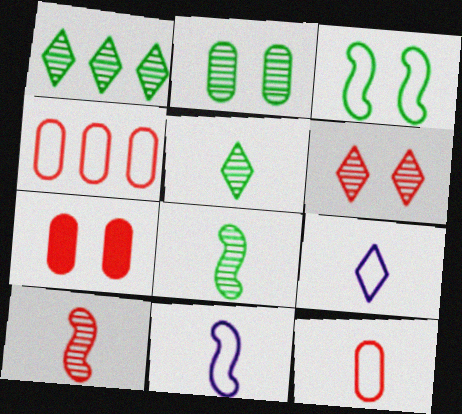[[1, 2, 8], 
[1, 7, 11], 
[3, 4, 9]]